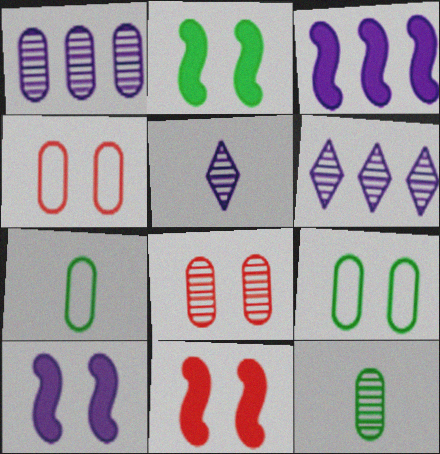[[1, 8, 12], 
[2, 10, 11], 
[6, 7, 11]]